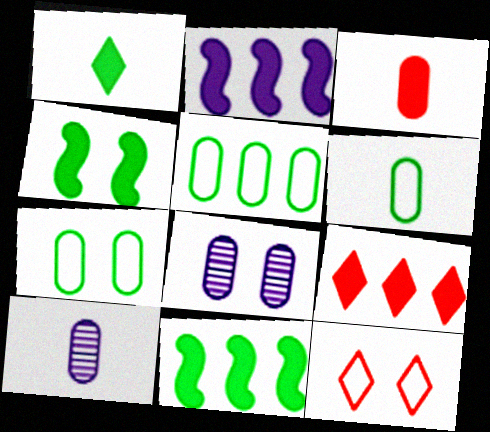[[3, 5, 8], 
[3, 6, 10], 
[4, 8, 12], 
[5, 6, 7], 
[10, 11, 12]]